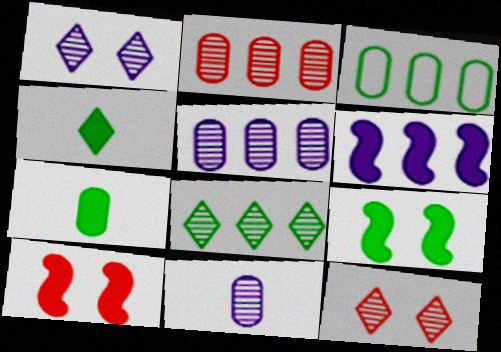[]